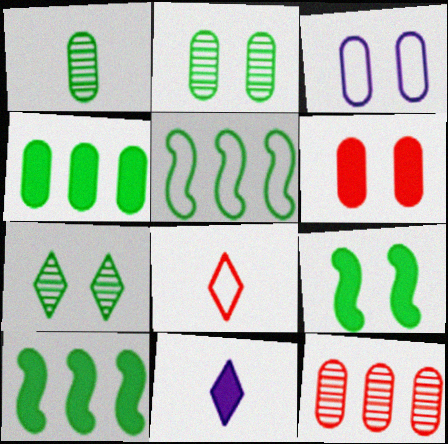[[2, 3, 6], 
[3, 5, 8], 
[6, 10, 11]]